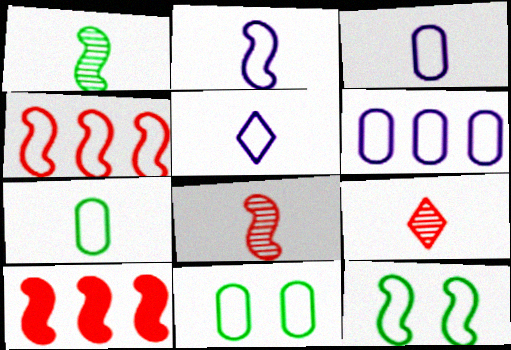[[2, 3, 5], 
[2, 4, 12], 
[4, 5, 11]]